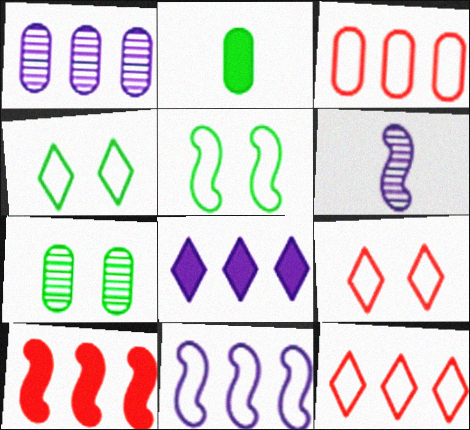[[1, 8, 11], 
[5, 6, 10]]